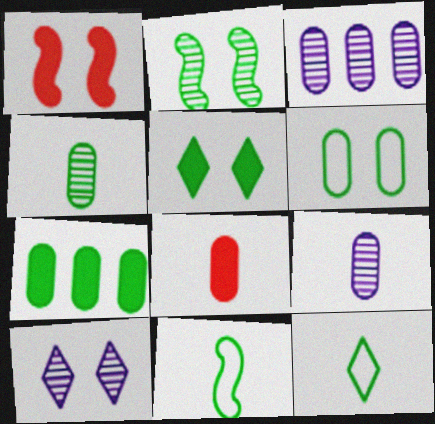[[1, 3, 12], 
[1, 6, 10], 
[2, 5, 6], 
[2, 7, 12], 
[3, 6, 8], 
[4, 6, 7]]